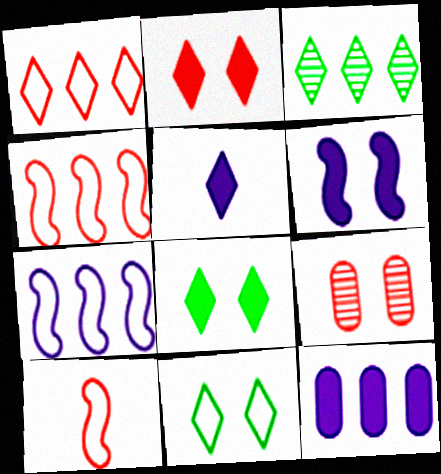[[3, 4, 12], 
[5, 6, 12], 
[6, 9, 11]]